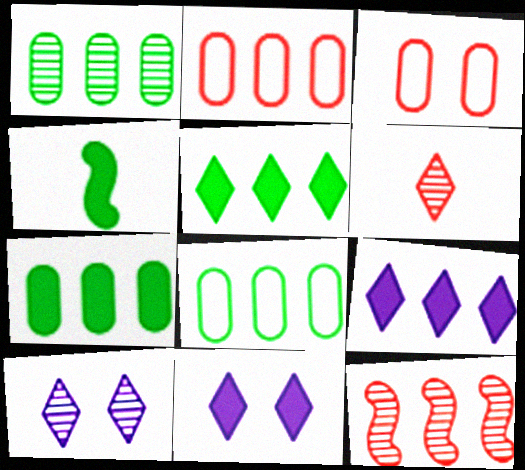[[1, 7, 8], 
[2, 4, 10], 
[8, 9, 12]]